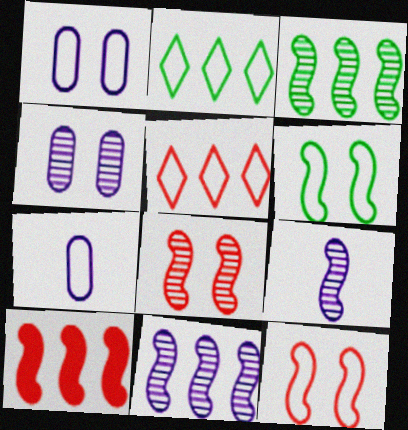[[2, 7, 12], 
[3, 8, 9], 
[5, 6, 7], 
[6, 9, 10]]